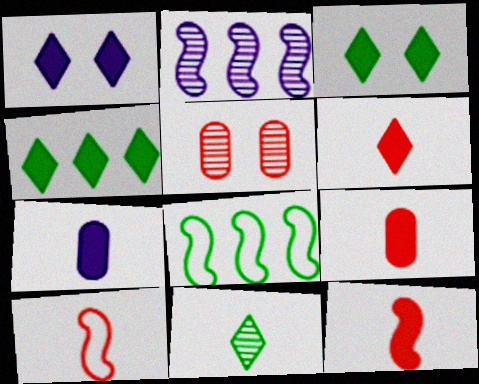[[1, 4, 6], 
[2, 5, 11], 
[6, 9, 12], 
[7, 10, 11]]